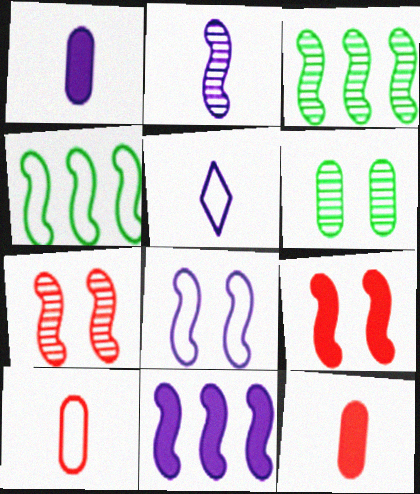[[1, 2, 5], 
[2, 3, 7], 
[2, 4, 9], 
[2, 8, 11]]